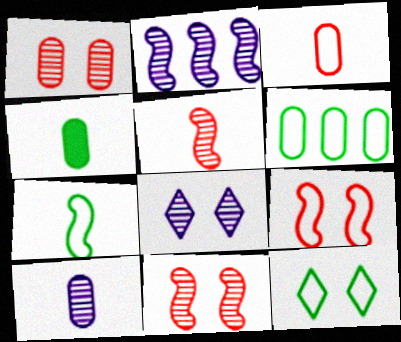[[2, 8, 10], 
[3, 4, 10], 
[6, 7, 12]]